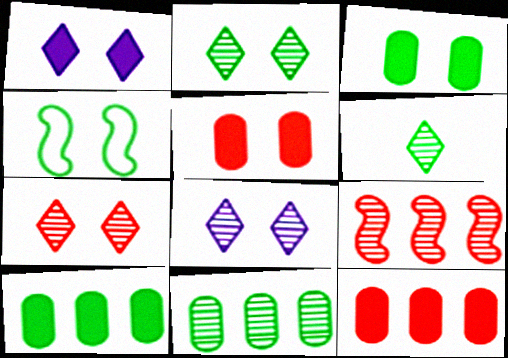[[2, 3, 4], 
[2, 7, 8], 
[4, 5, 8], 
[4, 6, 10]]